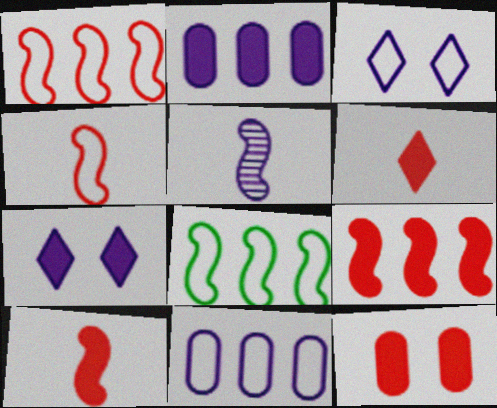[[2, 3, 5], 
[5, 7, 11], 
[6, 9, 12]]